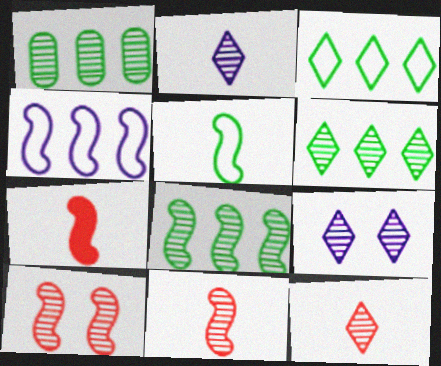[[1, 2, 10], 
[1, 6, 8], 
[1, 9, 11], 
[6, 9, 12]]